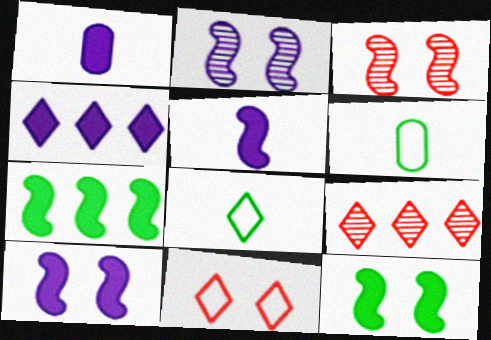[[1, 4, 10], 
[3, 4, 6], 
[6, 9, 10]]